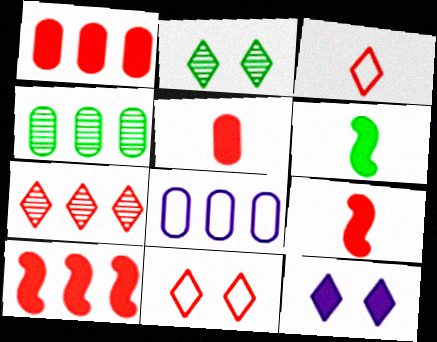[[1, 4, 8], 
[1, 6, 12], 
[2, 8, 9], 
[2, 11, 12]]